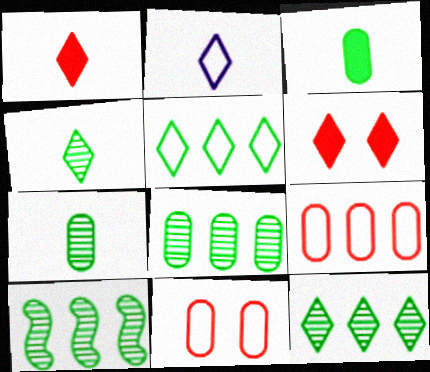[[1, 2, 4], 
[2, 6, 12], 
[8, 10, 12]]